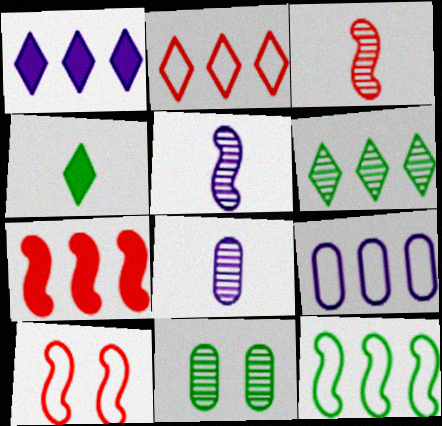[[1, 2, 6], 
[2, 9, 12], 
[3, 7, 10], 
[4, 11, 12], 
[6, 7, 9]]